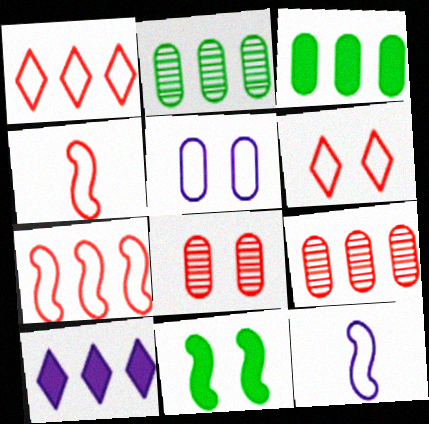[[2, 7, 10]]